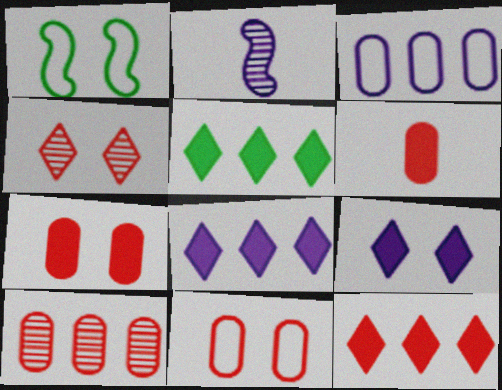[[2, 3, 9], 
[2, 5, 11], 
[5, 8, 12], 
[6, 10, 11]]